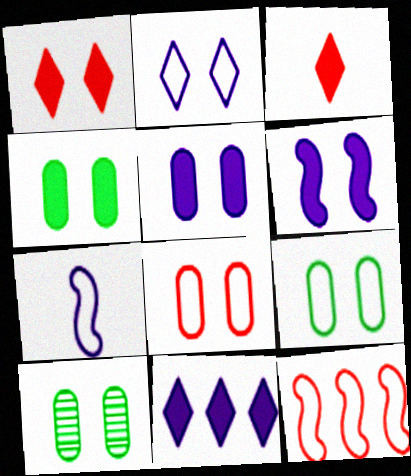[[1, 4, 6], 
[4, 9, 10], 
[5, 8, 10]]